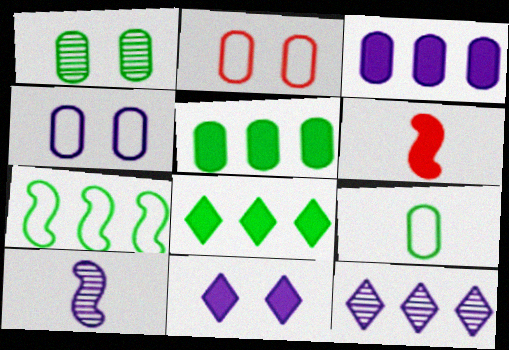[[1, 5, 9], 
[2, 8, 10], 
[5, 6, 11]]